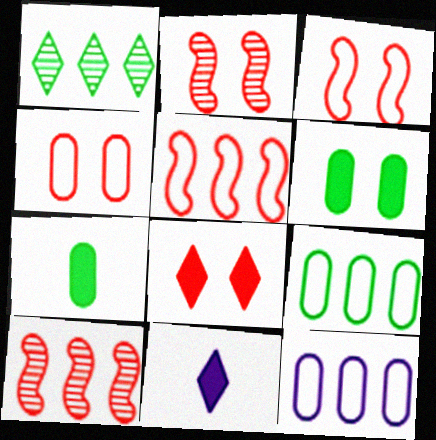[[2, 4, 8], 
[2, 9, 11]]